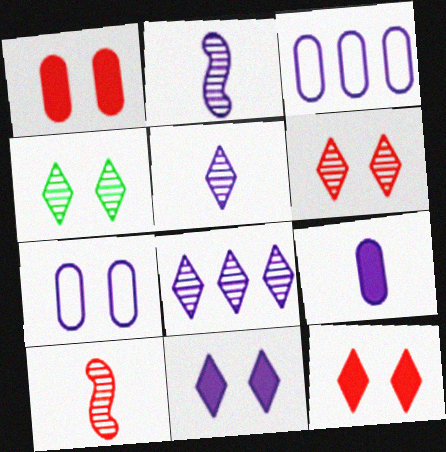[[2, 3, 11]]